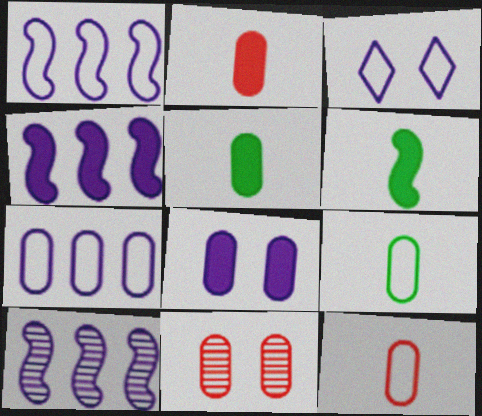[[1, 4, 10], 
[5, 7, 11]]